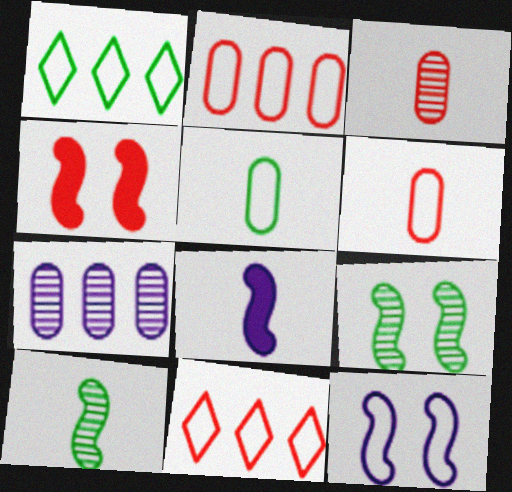[[1, 6, 12], 
[3, 4, 11], 
[4, 9, 12], 
[5, 11, 12]]